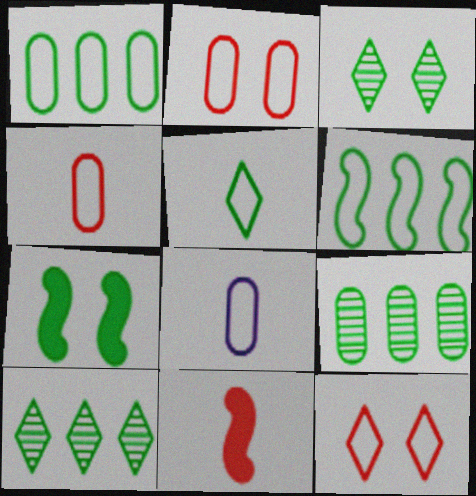[[1, 2, 8], 
[5, 7, 9], 
[6, 8, 12]]